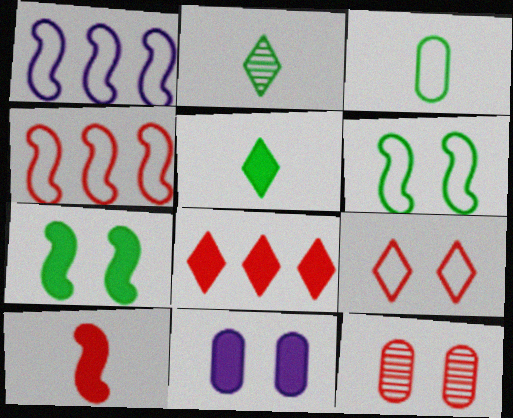[[1, 3, 9], 
[1, 5, 12], 
[2, 4, 11]]